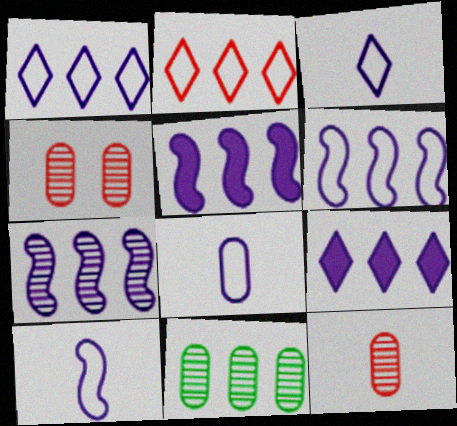[[2, 5, 11], 
[3, 8, 10], 
[5, 6, 7]]